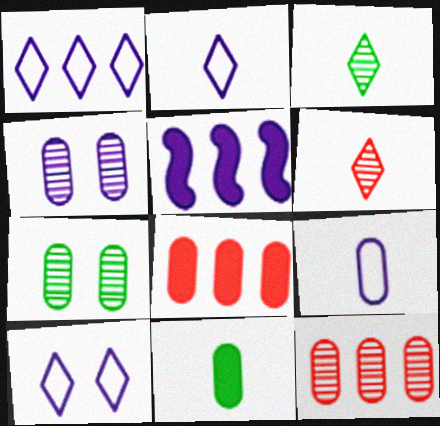[[1, 2, 10], 
[2, 4, 5], 
[7, 8, 9]]